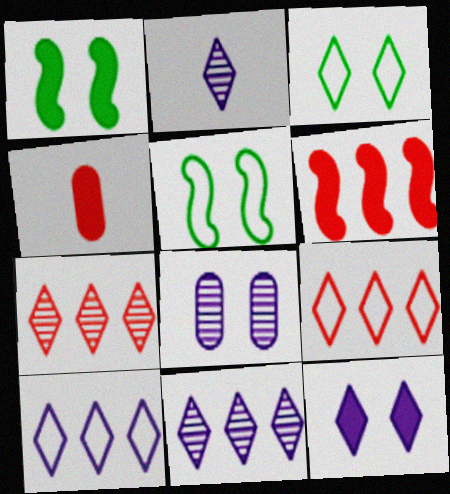[[2, 10, 12], 
[4, 5, 11]]